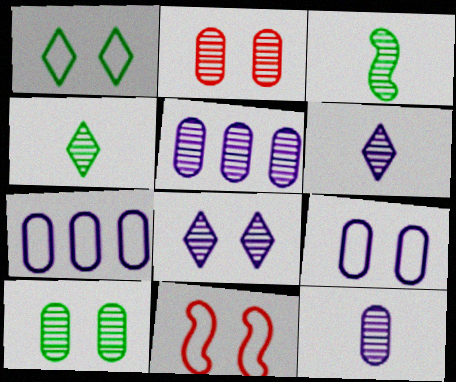[[1, 9, 11]]